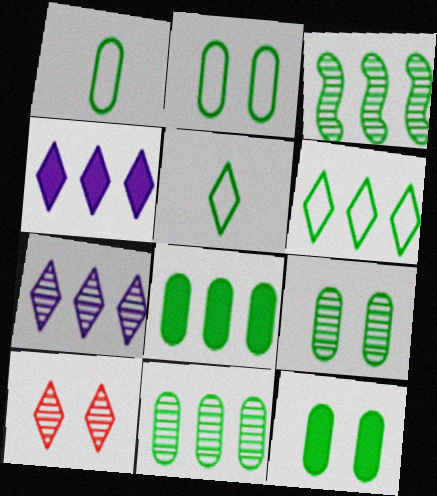[[1, 8, 9], 
[1, 11, 12], 
[2, 9, 12], 
[3, 5, 12], 
[3, 6, 8], 
[4, 5, 10]]